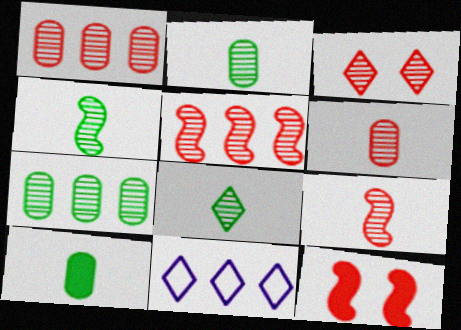[[1, 3, 9], 
[2, 4, 8], 
[2, 11, 12], 
[3, 5, 6]]